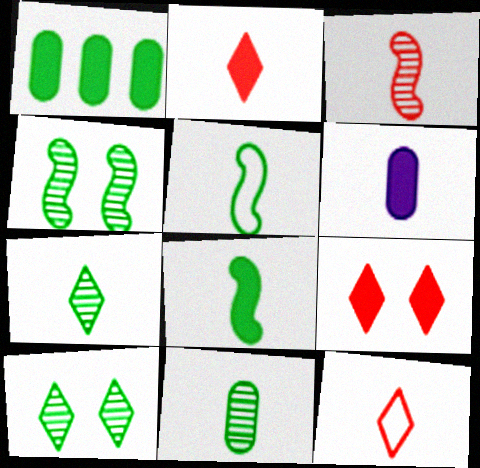[[1, 5, 10], 
[2, 6, 8]]